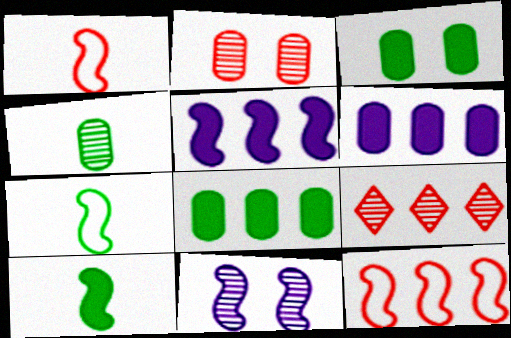[[4, 9, 11], 
[10, 11, 12]]